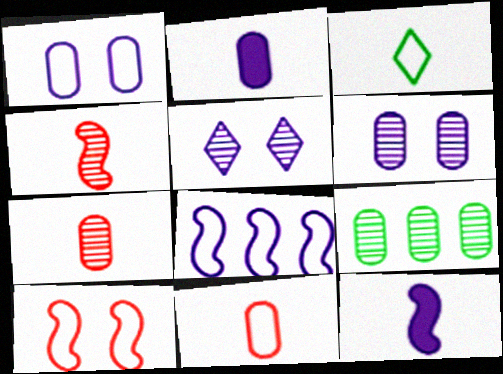[[2, 3, 4], 
[2, 5, 8], 
[3, 7, 12], 
[4, 5, 9], 
[6, 7, 9]]